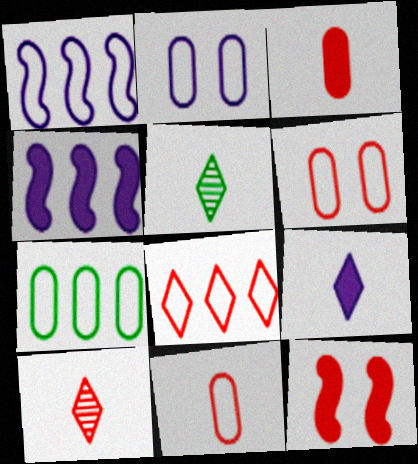[[1, 7, 8], 
[2, 7, 11], 
[4, 5, 6]]